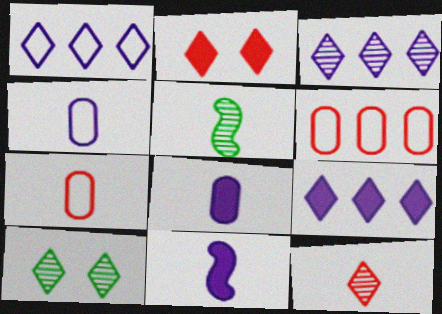[[1, 3, 9], 
[3, 10, 12], 
[6, 10, 11]]